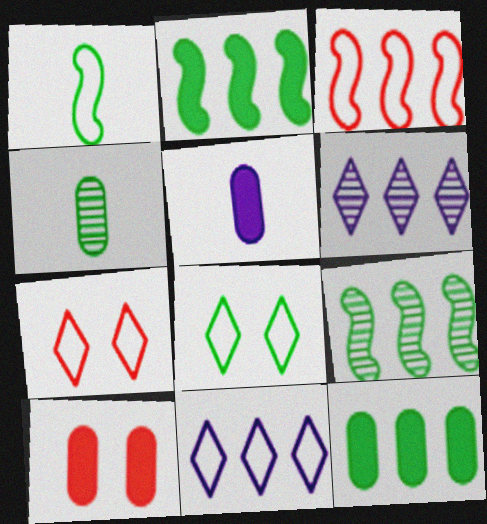[[1, 6, 10], 
[2, 4, 8], 
[3, 6, 12], 
[5, 7, 9], 
[5, 10, 12]]